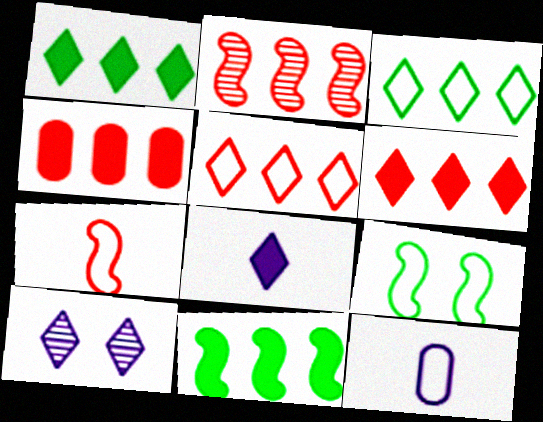[[2, 4, 5], 
[5, 9, 12]]